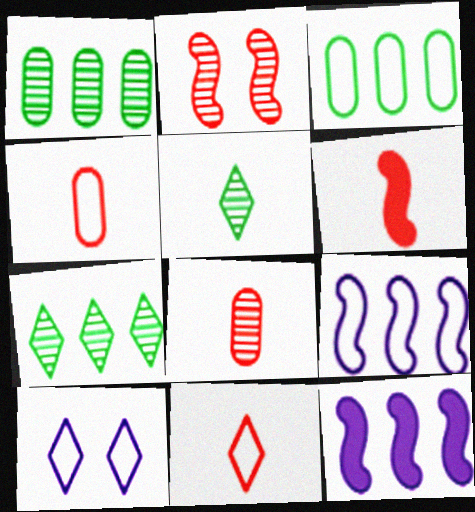[[1, 6, 10], 
[6, 8, 11]]